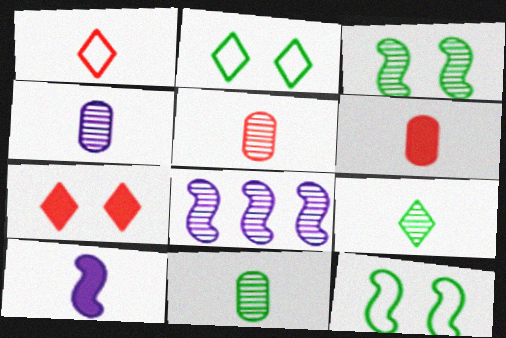[[1, 10, 11], 
[2, 6, 8], 
[4, 5, 11]]